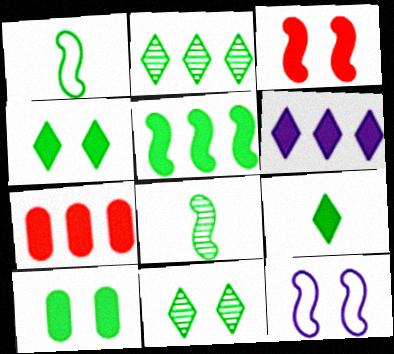[[1, 2, 10], 
[5, 6, 7], 
[5, 9, 10]]